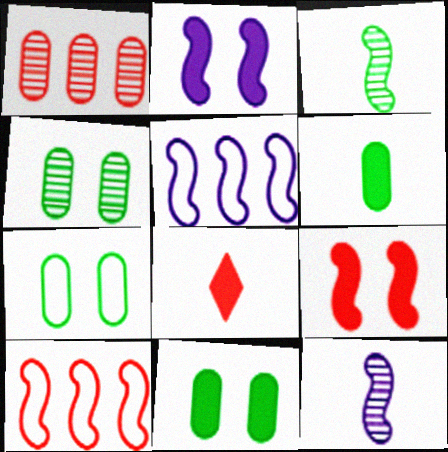[[2, 3, 10], 
[2, 5, 12], 
[3, 5, 9], 
[4, 5, 8], 
[4, 7, 11]]